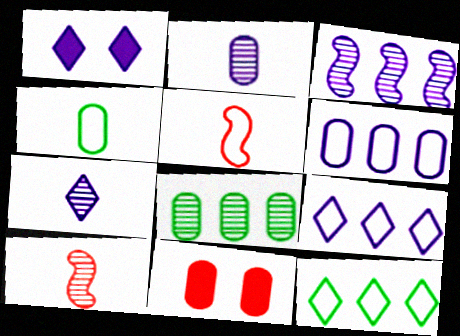[[1, 5, 8], 
[1, 7, 9]]